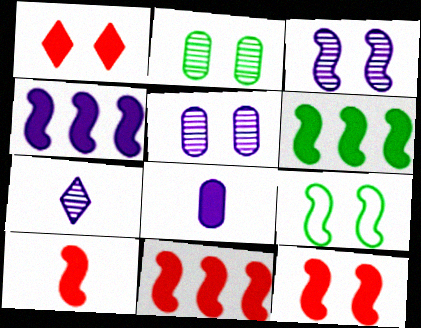[[1, 5, 9], 
[1, 6, 8], 
[3, 9, 12], 
[4, 6, 11], 
[10, 11, 12]]